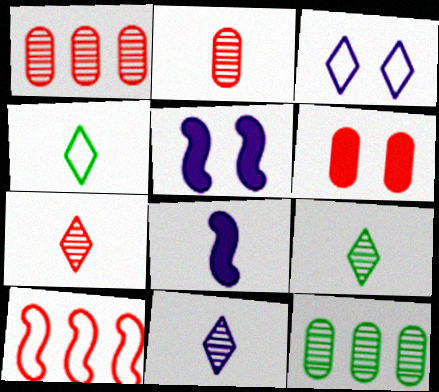[[1, 4, 5], 
[2, 4, 8], 
[6, 7, 10], 
[7, 9, 11]]